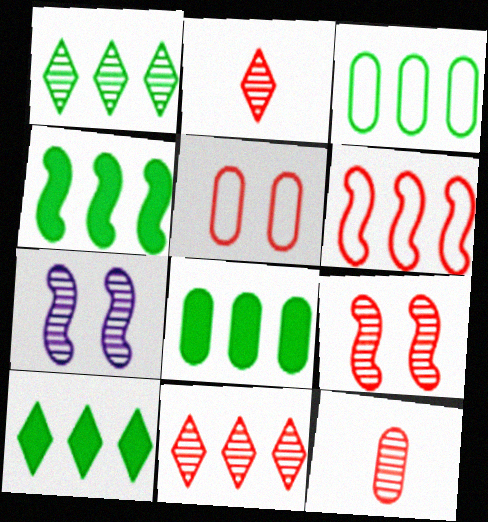[[1, 3, 4], 
[1, 7, 12], 
[4, 8, 10], 
[9, 11, 12]]